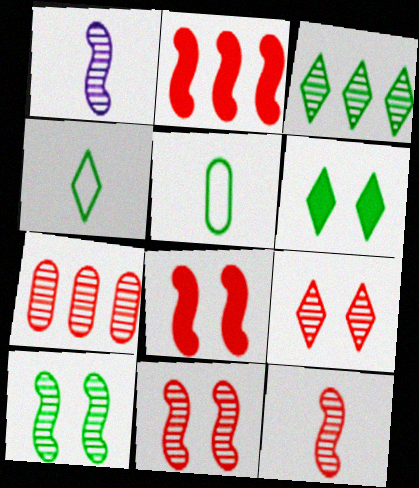[[3, 4, 6], 
[7, 9, 12]]